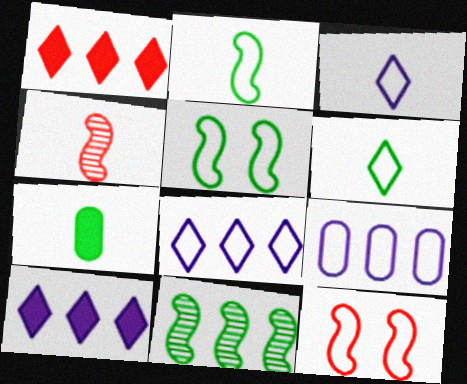[[1, 9, 11], 
[3, 4, 7], 
[6, 9, 12]]